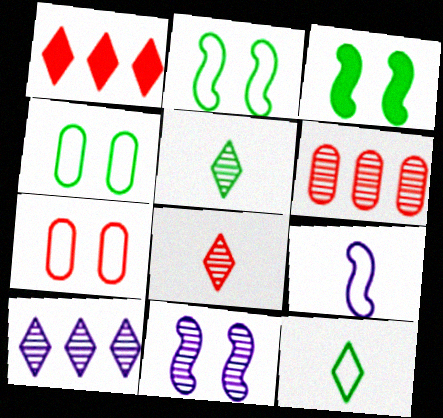[[5, 6, 11]]